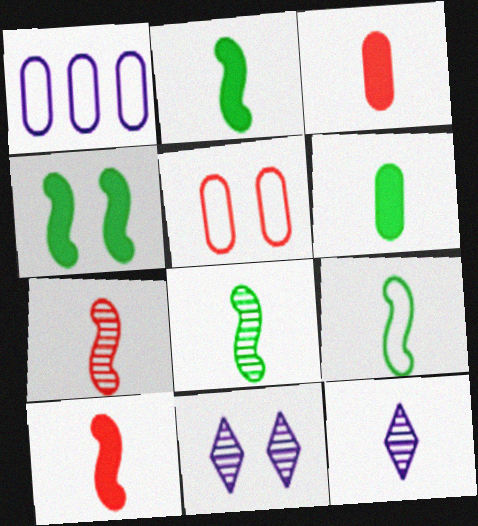[[2, 8, 9], 
[3, 9, 12], 
[4, 5, 11]]